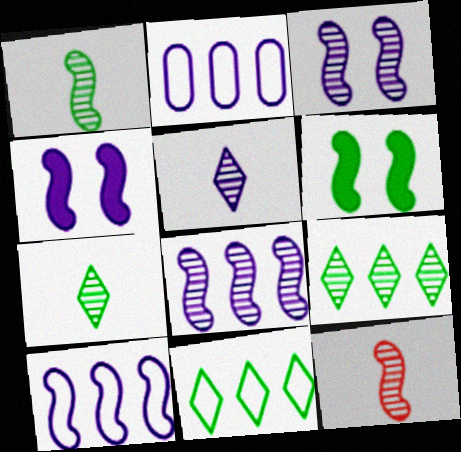[[2, 4, 5], 
[6, 10, 12]]